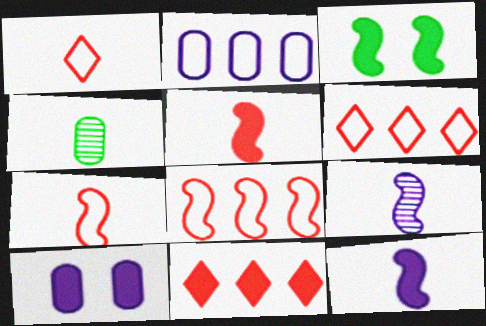[[1, 4, 12], 
[3, 8, 9]]